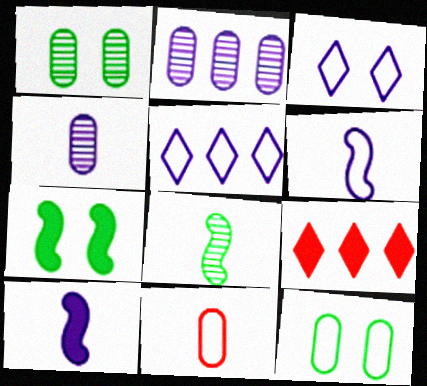[[1, 6, 9], 
[2, 3, 10]]